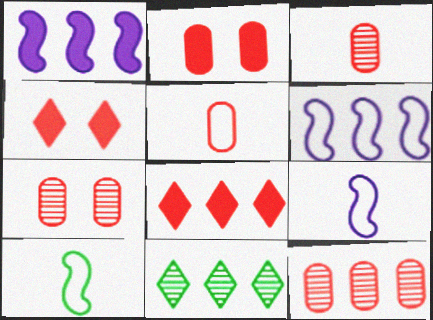[[2, 5, 12], 
[2, 9, 11], 
[3, 7, 12]]